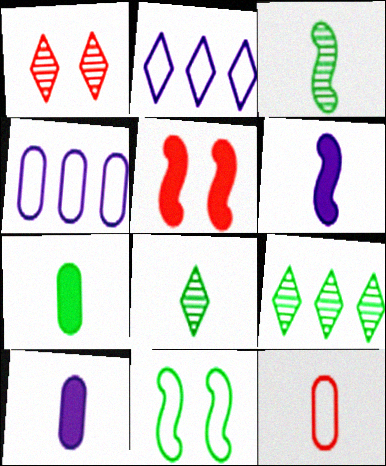[[2, 11, 12], 
[4, 5, 8], 
[6, 8, 12], 
[7, 9, 11]]